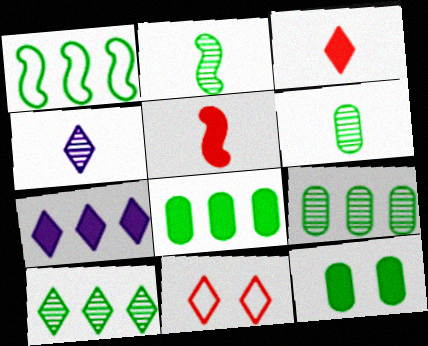[[1, 8, 10], 
[5, 7, 12]]